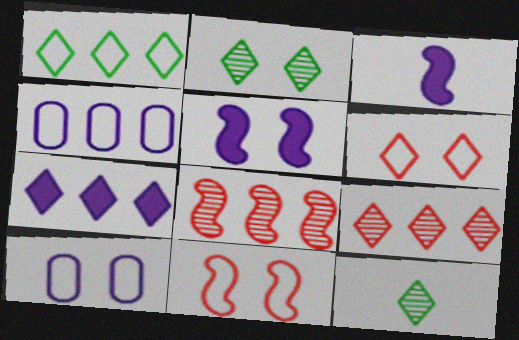[[1, 7, 9], 
[6, 7, 12]]